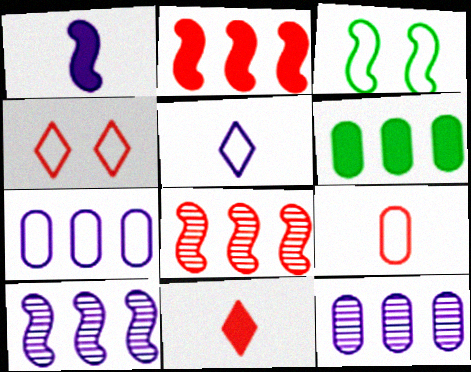[[1, 3, 8], 
[3, 11, 12]]